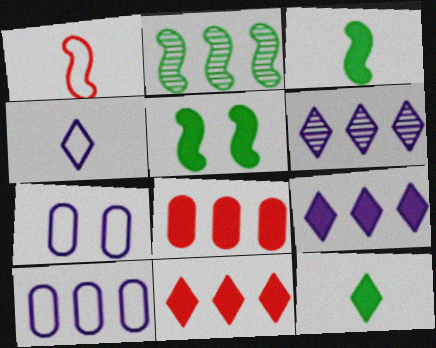[[2, 10, 11]]